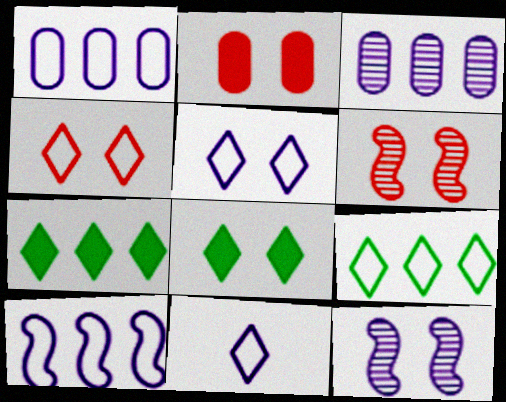[[2, 4, 6], 
[4, 9, 11]]